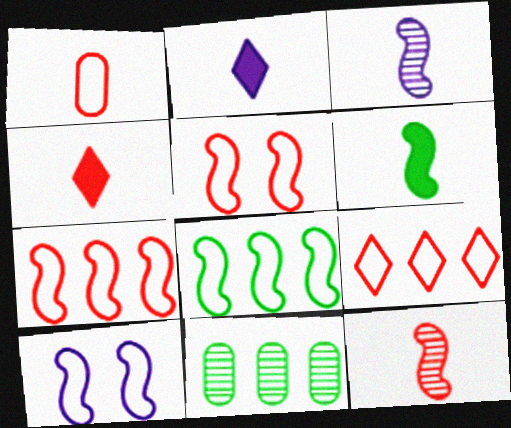[[1, 4, 12], 
[1, 5, 9], 
[2, 5, 11], 
[4, 10, 11]]